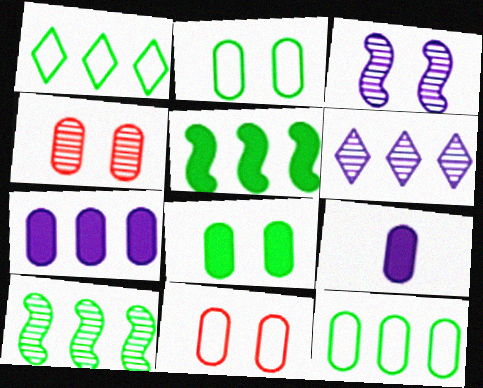[[4, 9, 12]]